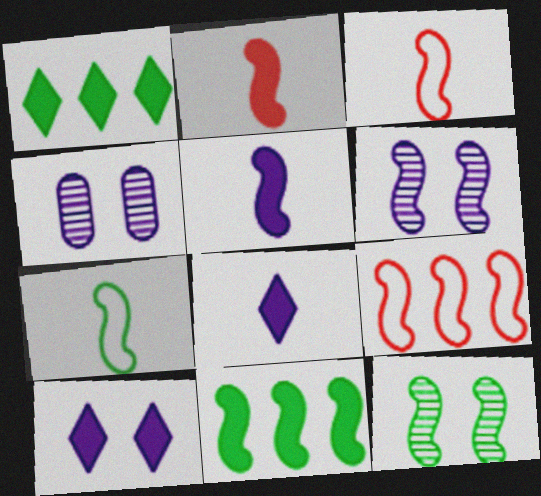[[1, 3, 4], 
[3, 6, 11], 
[5, 9, 12], 
[7, 11, 12]]